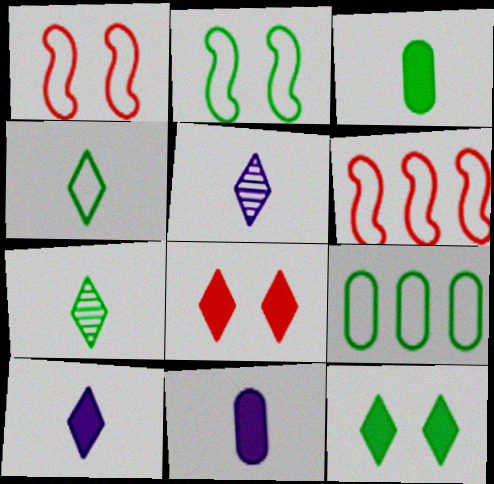[[2, 4, 9]]